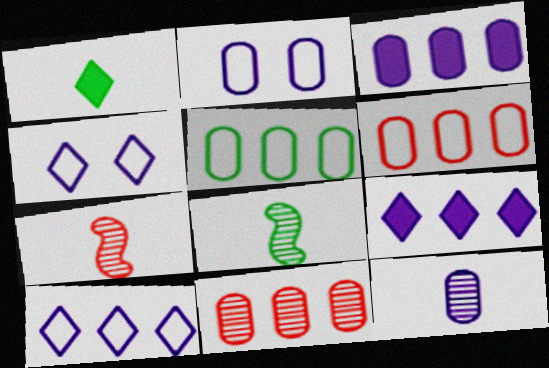[[2, 3, 12], 
[3, 5, 11]]